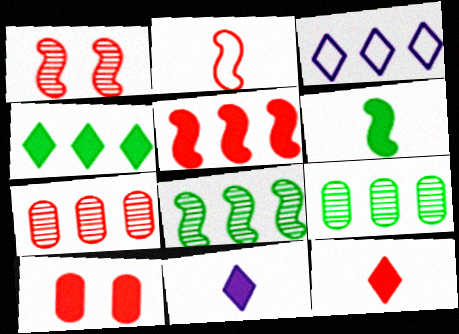[[1, 2, 5], 
[3, 5, 9], 
[5, 10, 12]]